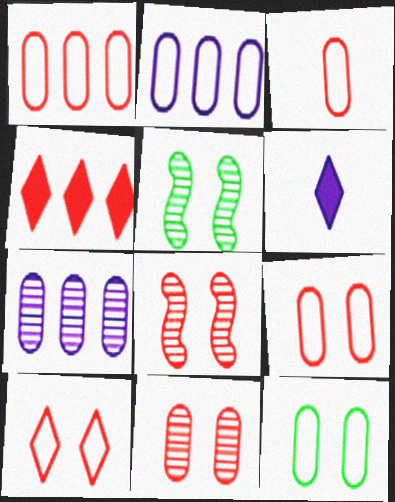[[1, 3, 9], 
[1, 5, 6], 
[2, 3, 12], 
[3, 4, 8]]